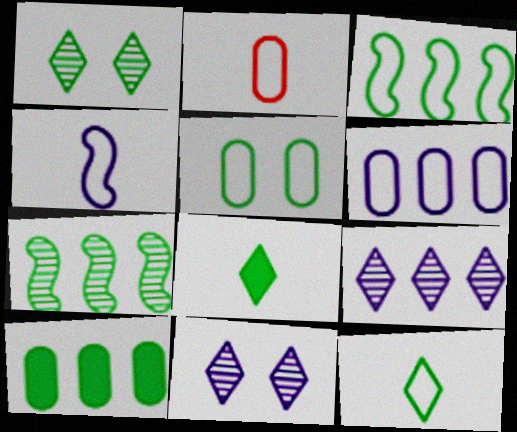[[2, 4, 12], 
[2, 5, 6], 
[3, 5, 12], 
[5, 7, 8]]